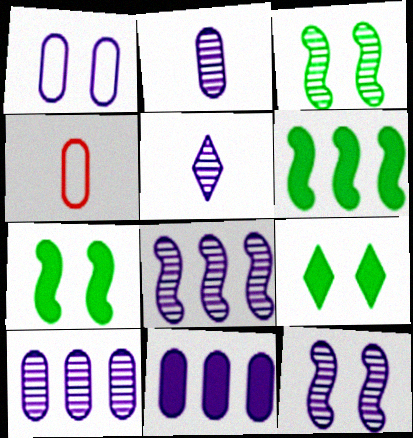[[1, 2, 11], 
[4, 8, 9], 
[5, 10, 12]]